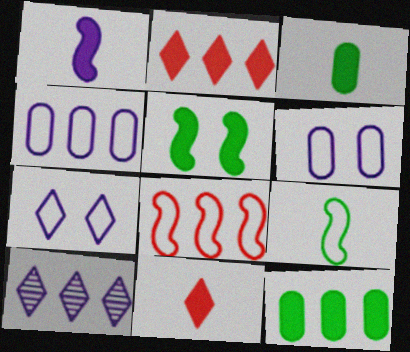[[1, 3, 11], 
[1, 6, 10], 
[8, 10, 12]]